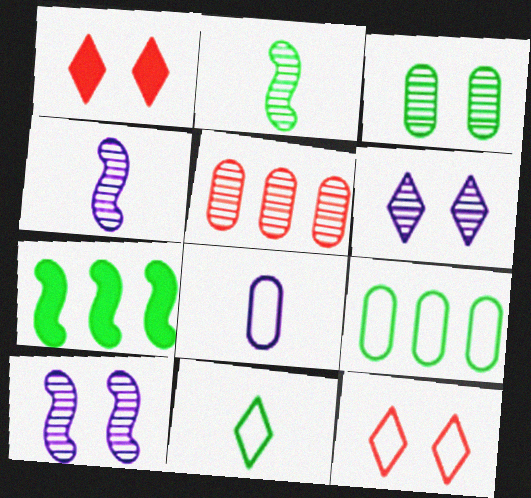[[1, 4, 9], 
[2, 5, 6], 
[3, 7, 11]]